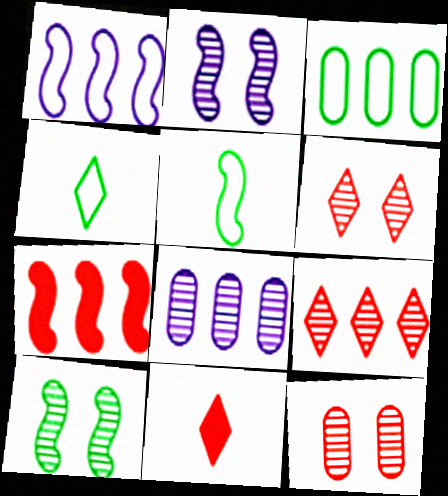[[2, 3, 11], 
[2, 5, 7]]